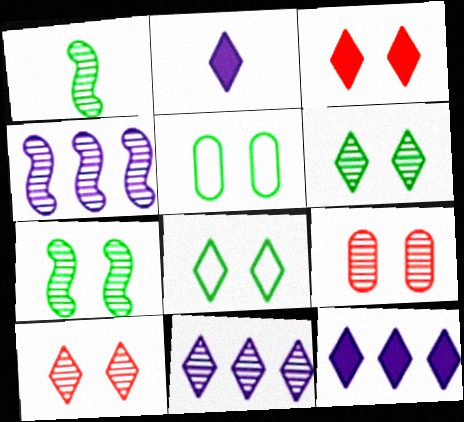[[1, 9, 11]]